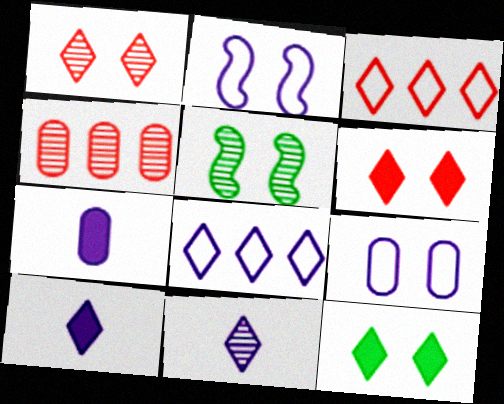[[3, 5, 7], 
[3, 11, 12], 
[4, 5, 11], 
[5, 6, 9]]